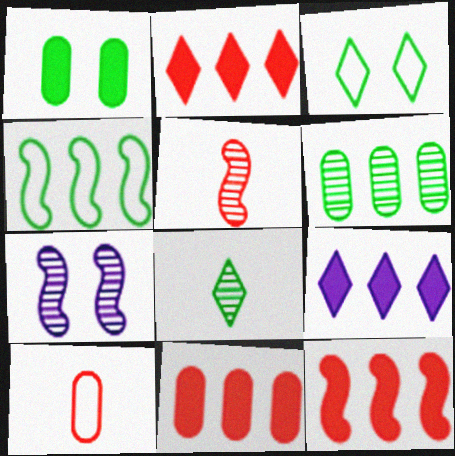[[1, 4, 8], 
[2, 11, 12]]